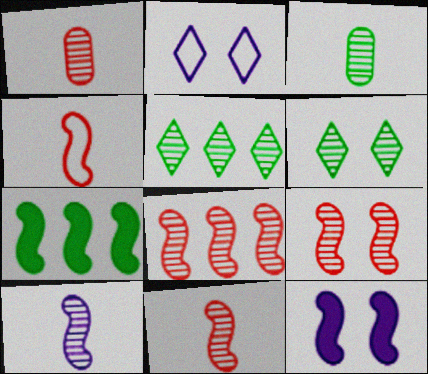[[1, 2, 7], 
[8, 9, 11]]